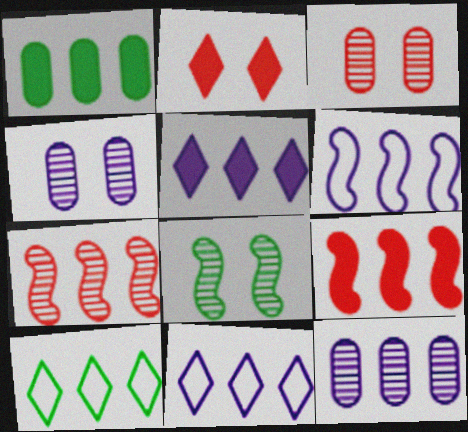[[1, 5, 9], 
[1, 7, 11], 
[5, 6, 12], 
[9, 10, 12]]